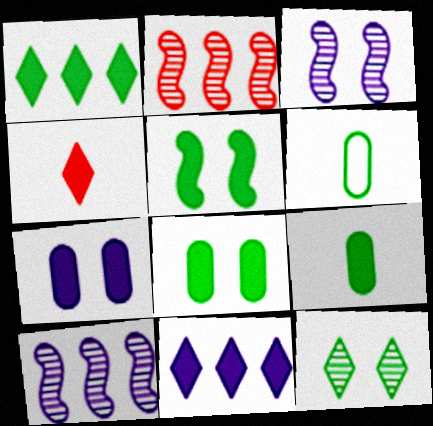[[1, 5, 9]]